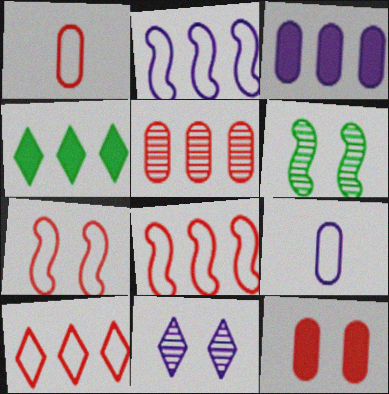[[1, 5, 12], 
[1, 7, 10], 
[2, 4, 5]]